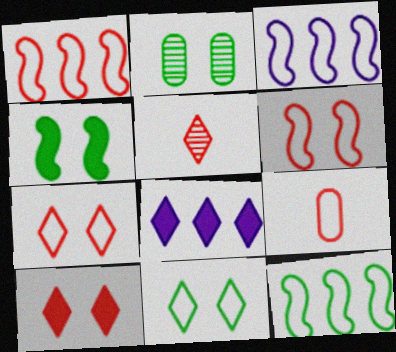[[1, 3, 12], 
[1, 7, 9], 
[2, 4, 11], 
[3, 9, 11], 
[5, 8, 11]]